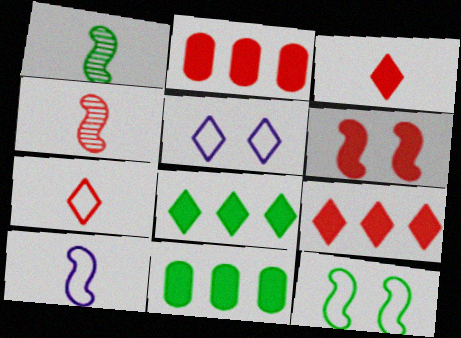[[1, 2, 5], 
[2, 3, 6], 
[4, 5, 11]]